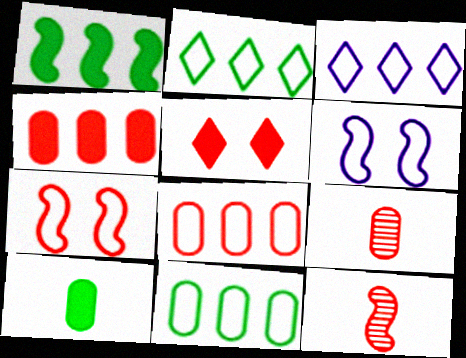[[1, 6, 12], 
[5, 8, 12]]